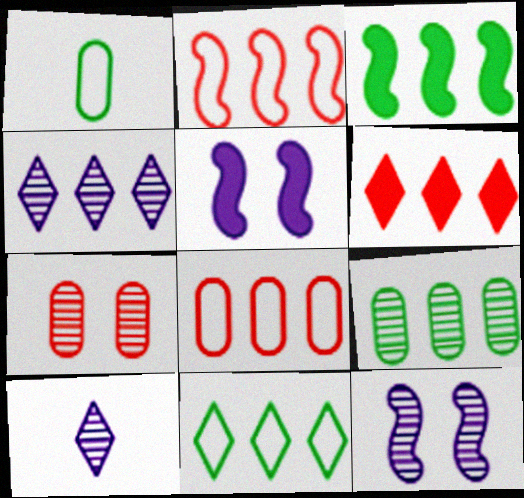[[1, 6, 12], 
[3, 4, 8], 
[3, 9, 11], 
[4, 6, 11]]